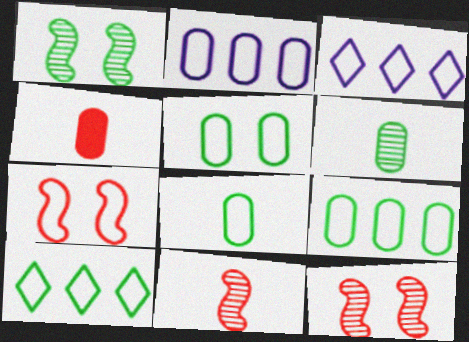[[1, 3, 4], 
[3, 7, 8], 
[5, 8, 9]]